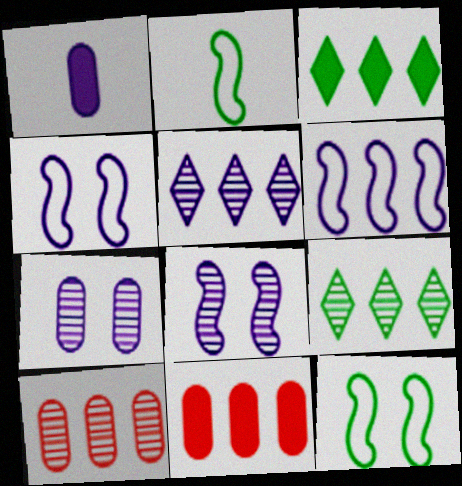[[1, 4, 5], 
[3, 6, 10], 
[6, 9, 11]]